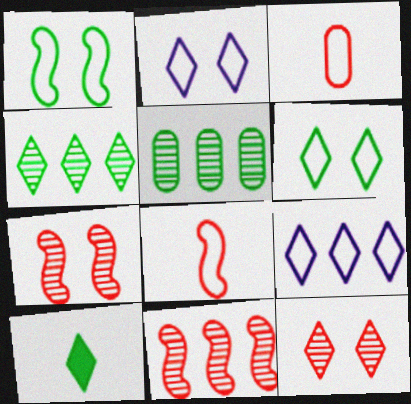[[1, 3, 9], 
[1, 5, 10], 
[4, 6, 10], 
[9, 10, 12]]